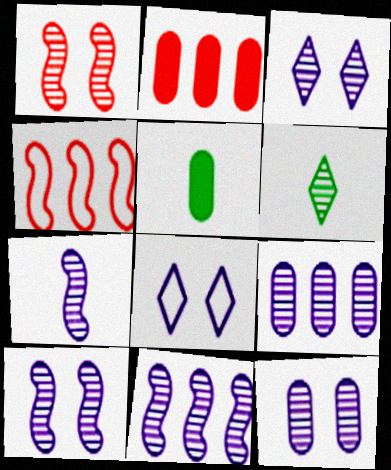[[1, 6, 9], 
[3, 4, 5], 
[3, 7, 9], 
[3, 10, 12], 
[7, 10, 11]]